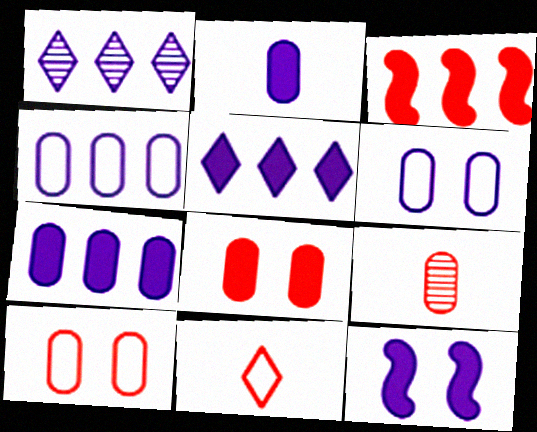[[2, 5, 12]]